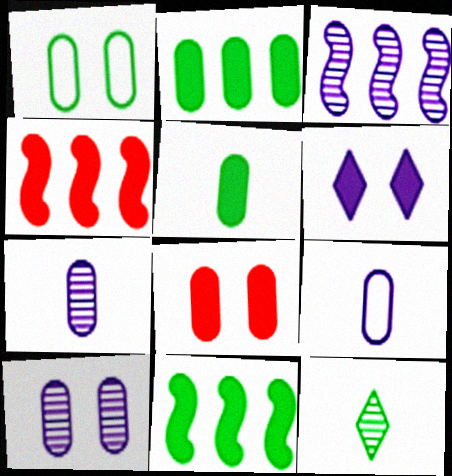[[1, 8, 10], 
[1, 11, 12], 
[3, 6, 9], 
[4, 5, 6]]